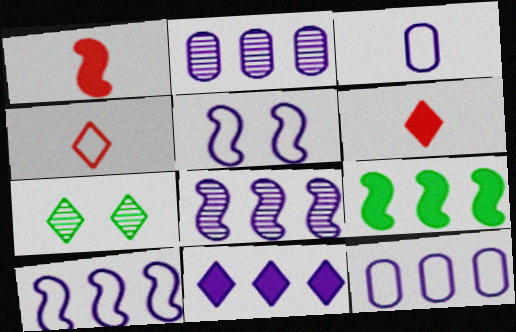[[1, 7, 12], 
[2, 10, 11], 
[4, 7, 11], 
[8, 11, 12]]